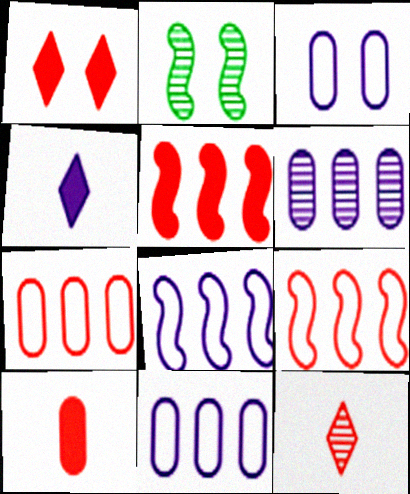[[1, 2, 3], 
[1, 5, 10], 
[2, 4, 7], 
[2, 6, 12]]